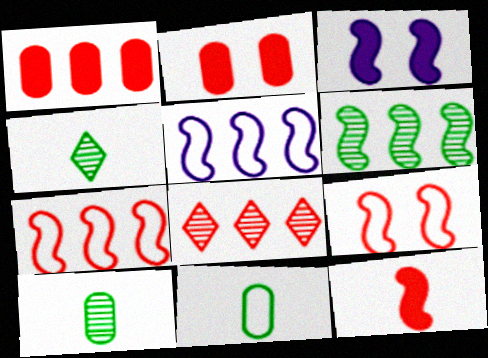[[1, 7, 8], 
[2, 4, 5], 
[3, 8, 11]]